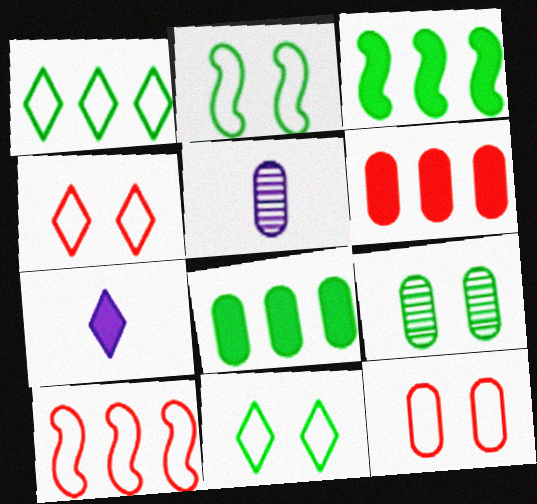[[3, 4, 5], 
[5, 8, 12], 
[7, 9, 10]]